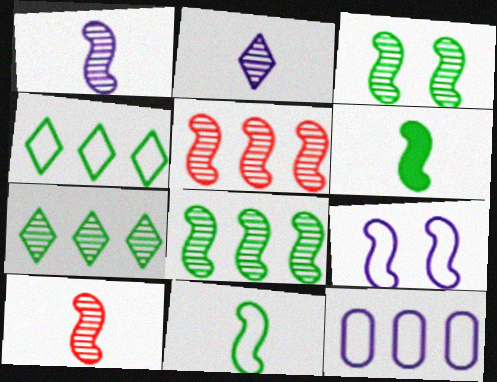[[1, 3, 5], 
[5, 6, 9]]